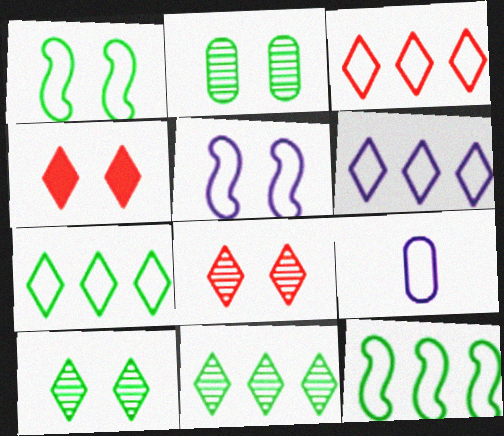[[1, 3, 9], 
[2, 4, 5], 
[3, 6, 7], 
[5, 6, 9]]